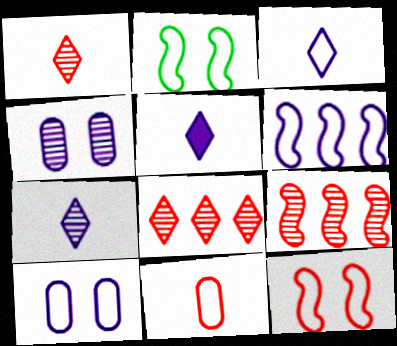[[3, 5, 7], 
[3, 6, 10], 
[4, 5, 6]]